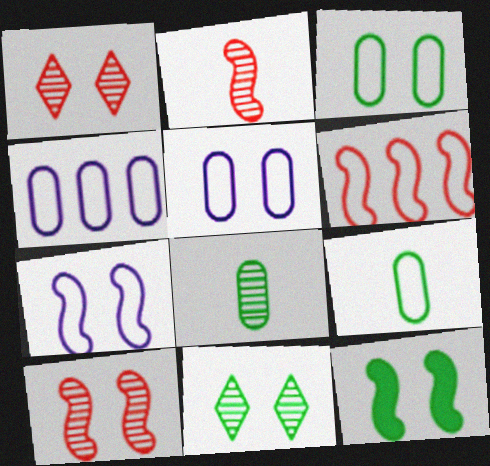[[1, 5, 12], 
[3, 11, 12], 
[7, 10, 12]]